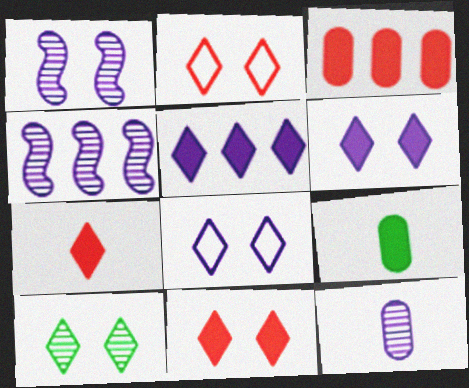[[2, 4, 9], 
[2, 6, 10], 
[8, 10, 11]]